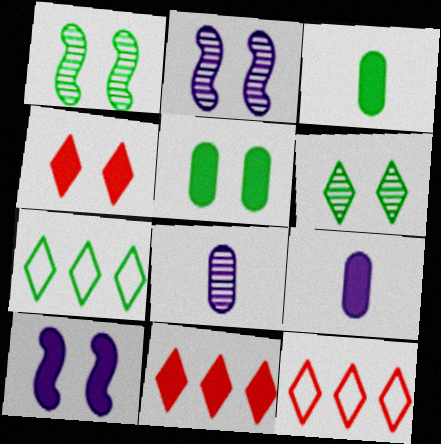[[1, 3, 7], 
[1, 9, 12], 
[2, 3, 12], 
[3, 10, 11], 
[4, 5, 10]]